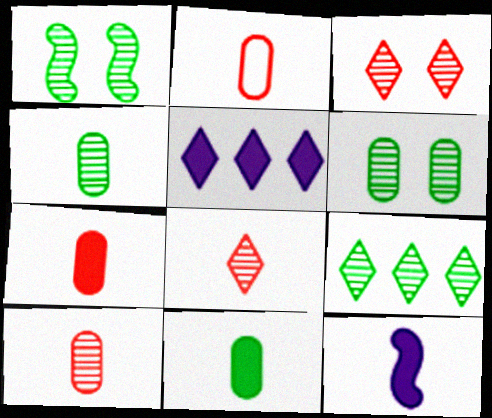[[1, 2, 5], 
[1, 4, 9], 
[2, 7, 10]]